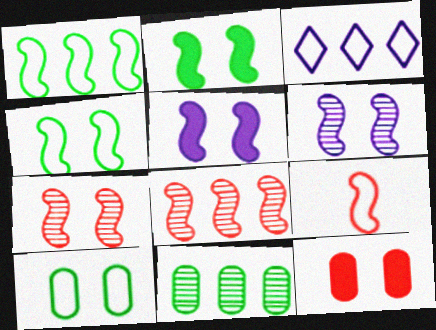[[3, 9, 10], 
[4, 5, 7]]